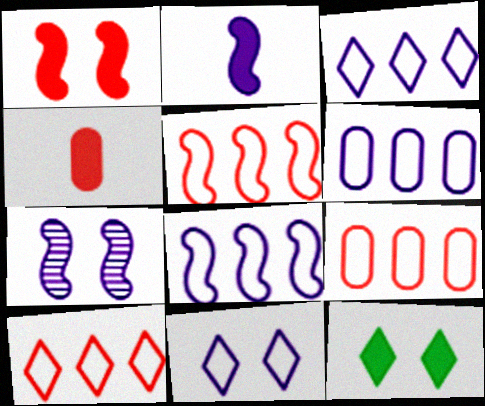[[2, 7, 8], 
[3, 6, 8], 
[5, 9, 10]]